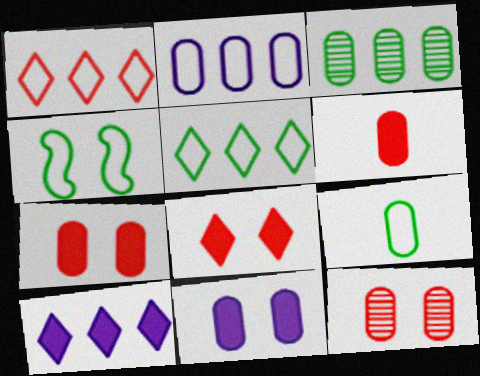[[4, 5, 9]]